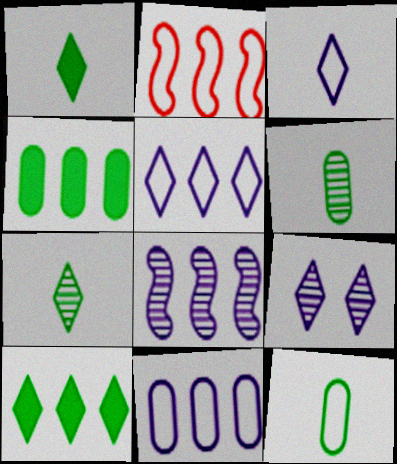[]